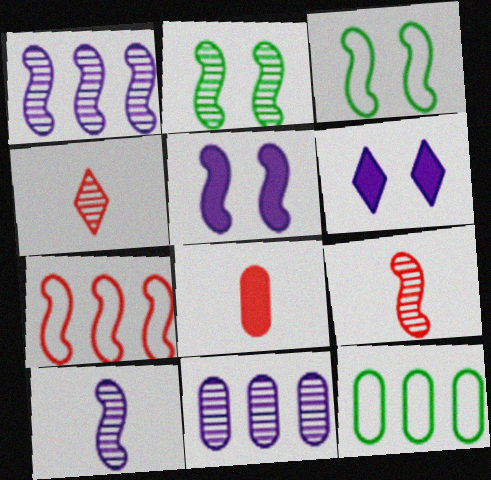[[1, 2, 9], 
[2, 4, 11], 
[4, 5, 12], 
[6, 9, 12]]